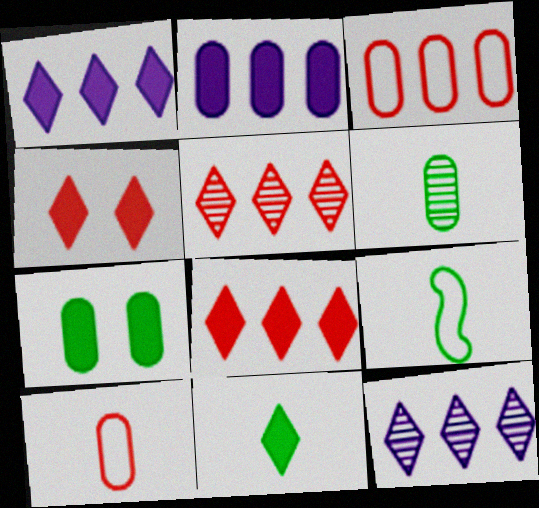[[1, 4, 11], 
[6, 9, 11]]